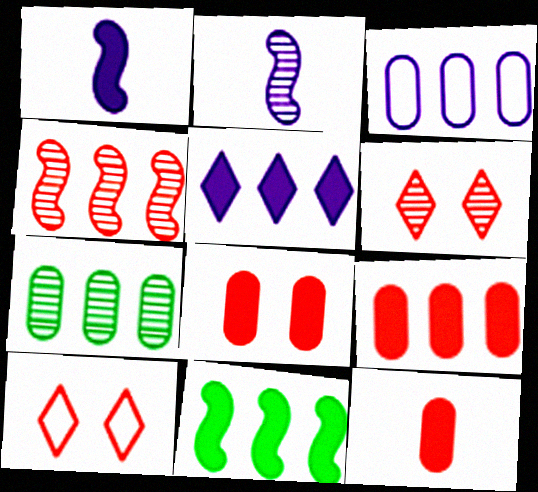[[1, 7, 10], 
[2, 6, 7], 
[3, 7, 9], 
[4, 10, 12], 
[5, 9, 11], 
[8, 9, 12]]